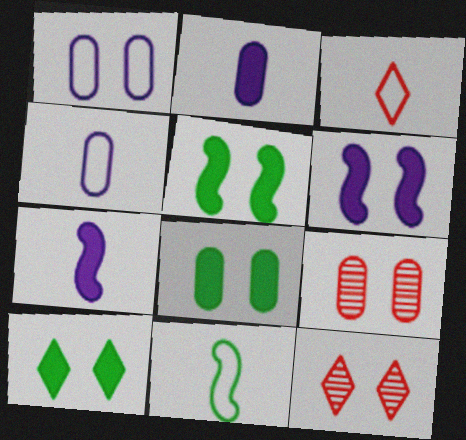[[1, 5, 12], 
[1, 8, 9], 
[3, 4, 11], 
[5, 8, 10]]